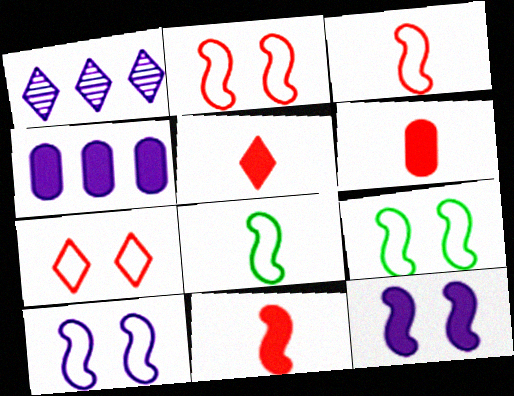[[1, 6, 9], 
[2, 9, 10], 
[5, 6, 11]]